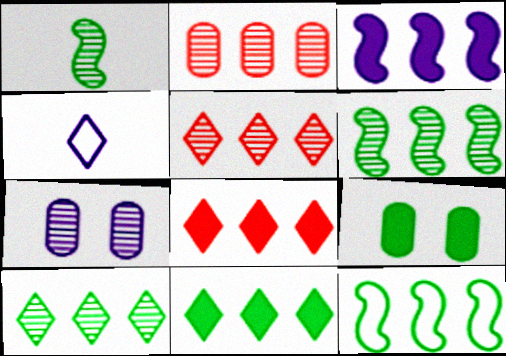[[1, 5, 7], 
[3, 4, 7]]